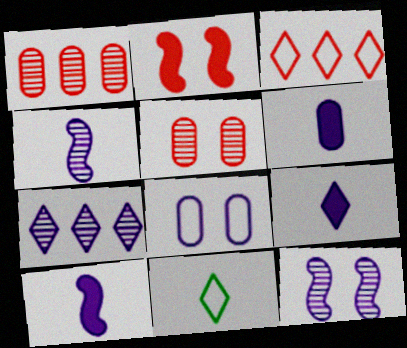[[6, 9, 10], 
[7, 8, 10]]